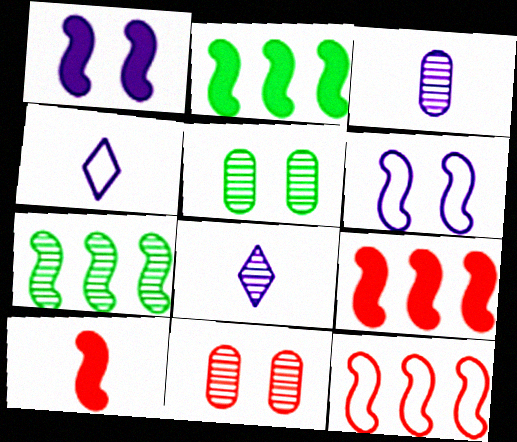[[1, 2, 10], 
[2, 4, 11], 
[4, 5, 9], 
[6, 7, 10], 
[7, 8, 11]]